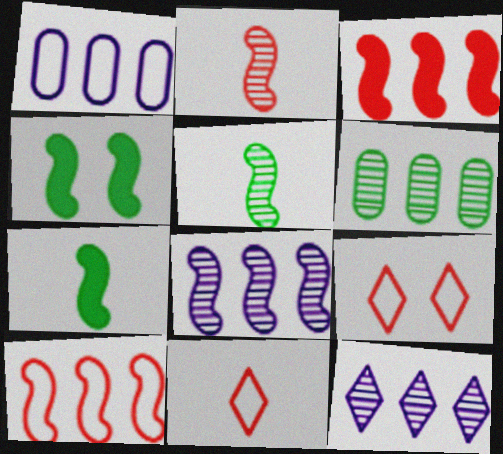[]